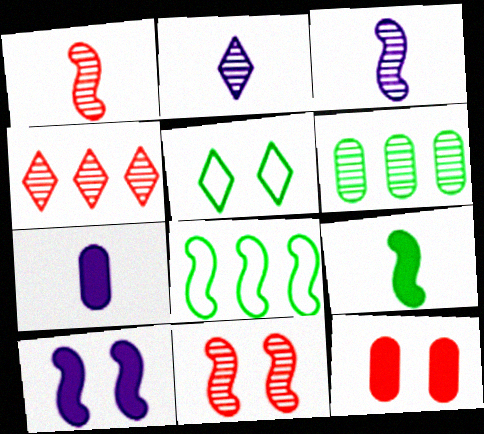[[1, 8, 10], 
[2, 6, 11], 
[2, 8, 12], 
[5, 6, 9]]